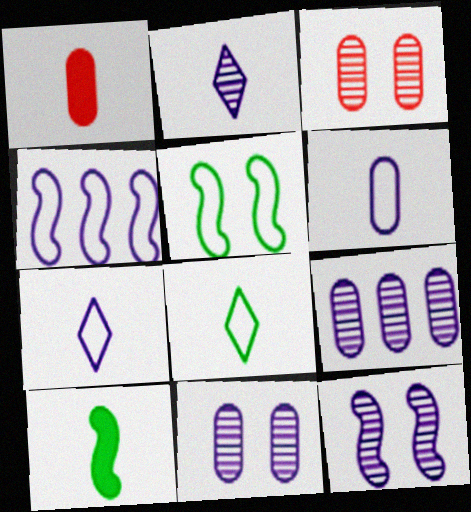[[2, 9, 12]]